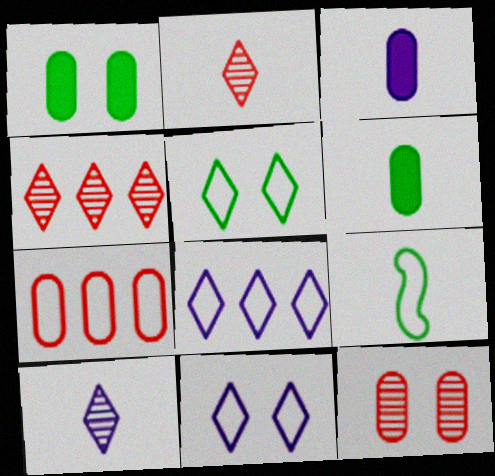[[2, 3, 9], 
[7, 9, 11]]